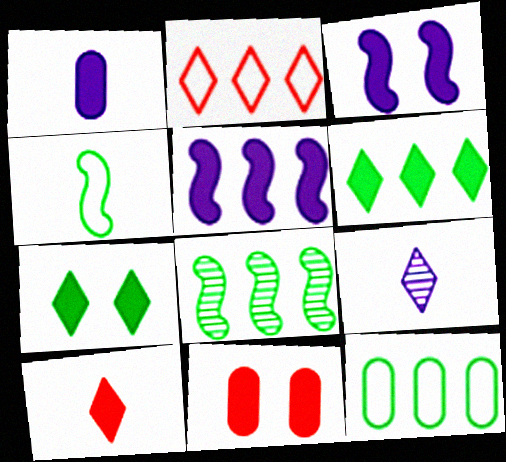[[2, 7, 9], 
[3, 7, 11], 
[6, 8, 12]]